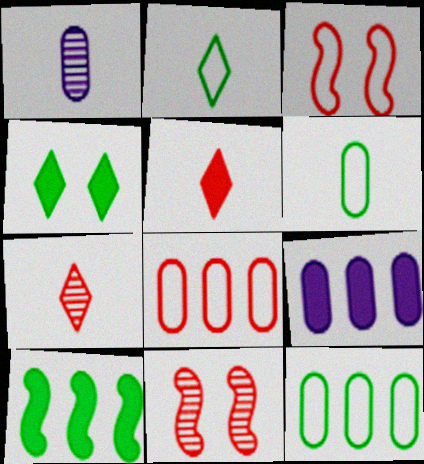[[2, 9, 11], 
[5, 8, 11]]